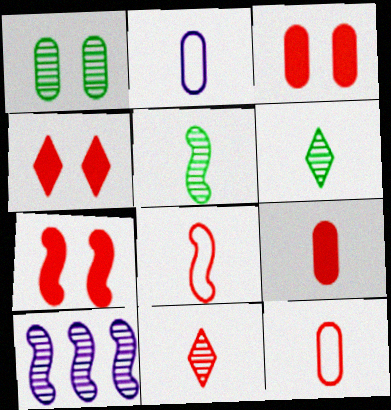[[1, 10, 11], 
[3, 4, 7], 
[8, 9, 11]]